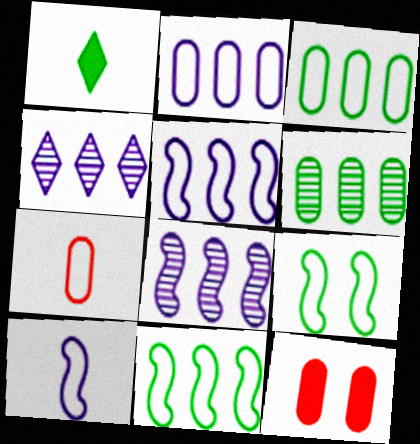[[1, 6, 9]]